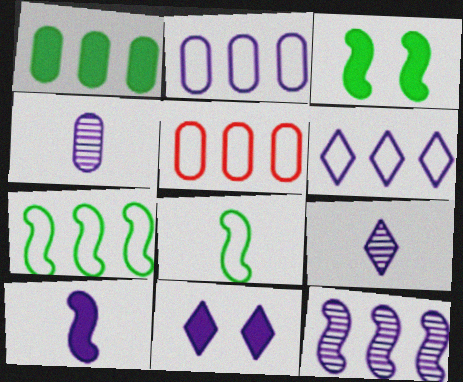[[3, 5, 9], 
[5, 6, 7], 
[6, 9, 11]]